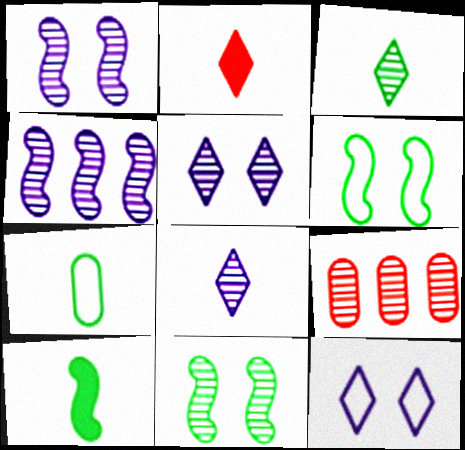[[1, 3, 9], 
[3, 7, 10], 
[8, 9, 11], 
[9, 10, 12]]